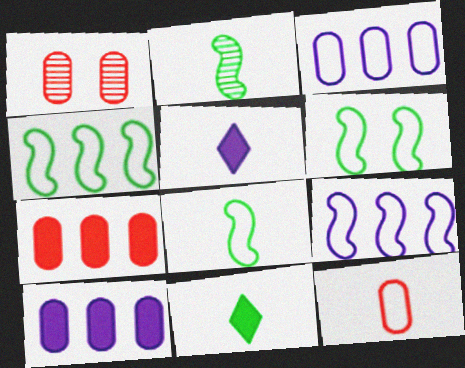[[1, 4, 5], 
[1, 7, 12], 
[1, 9, 11], 
[2, 5, 12], 
[4, 6, 8]]